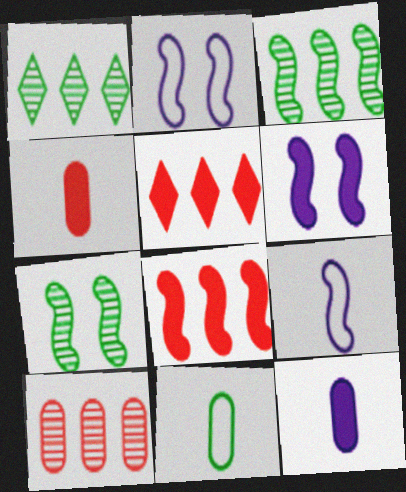[[1, 2, 4], 
[7, 8, 9]]